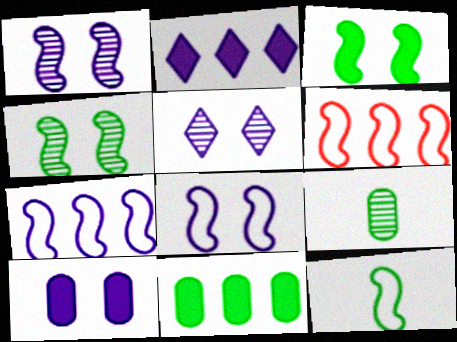[[5, 8, 10], 
[6, 8, 12]]